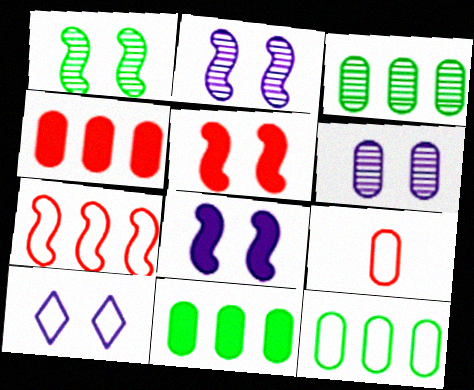[[3, 11, 12], 
[6, 8, 10], 
[6, 9, 11]]